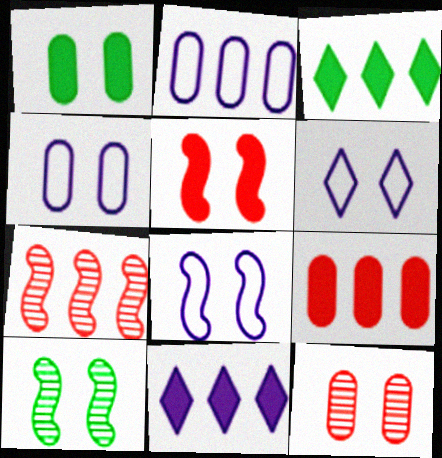[[1, 4, 12], 
[2, 3, 7], 
[4, 6, 8], 
[5, 8, 10]]